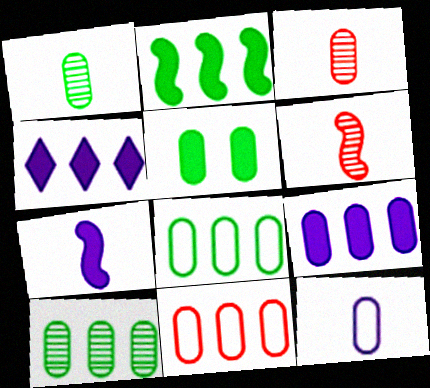[[1, 5, 8], 
[9, 10, 11]]